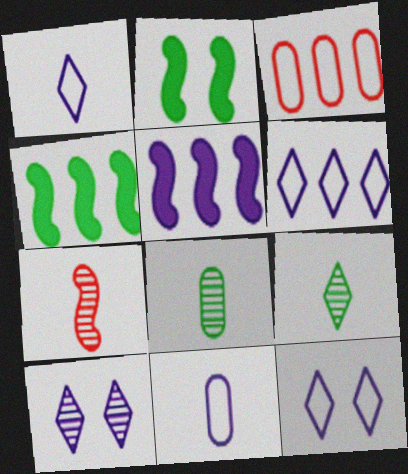[[1, 6, 12], 
[5, 10, 11]]